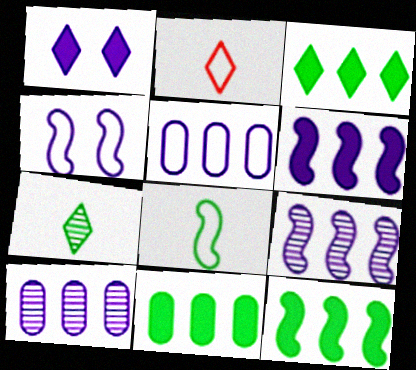[[3, 11, 12]]